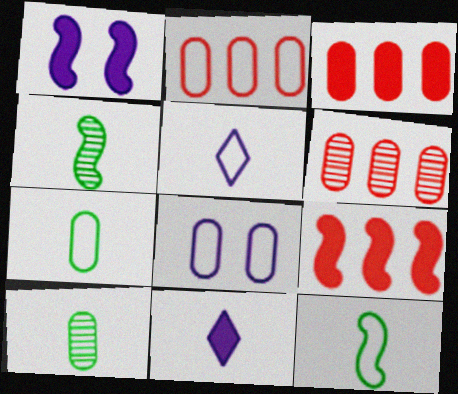[[2, 3, 6], 
[2, 7, 8], 
[3, 8, 10]]